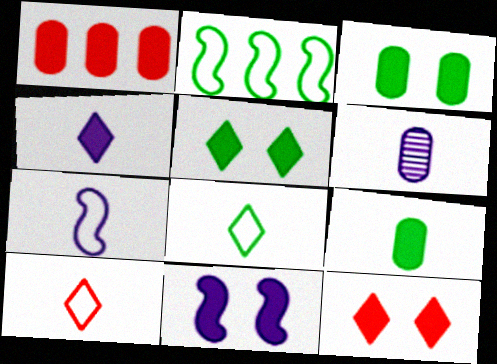[[2, 6, 12], 
[3, 11, 12], 
[4, 6, 7]]